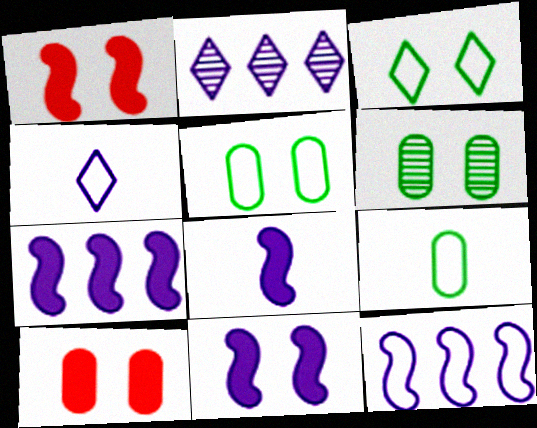[[1, 2, 9], 
[7, 8, 11]]